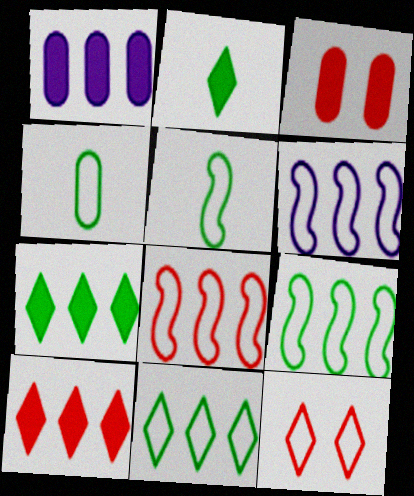[[4, 6, 12], 
[6, 8, 9]]